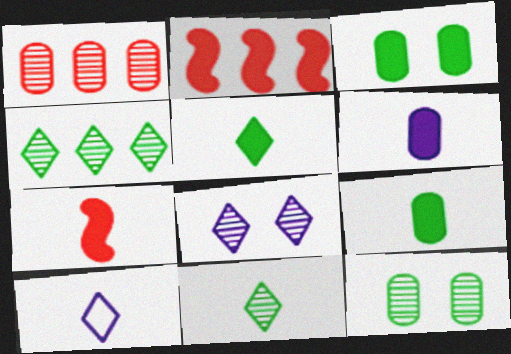[[2, 10, 12], 
[5, 6, 7]]